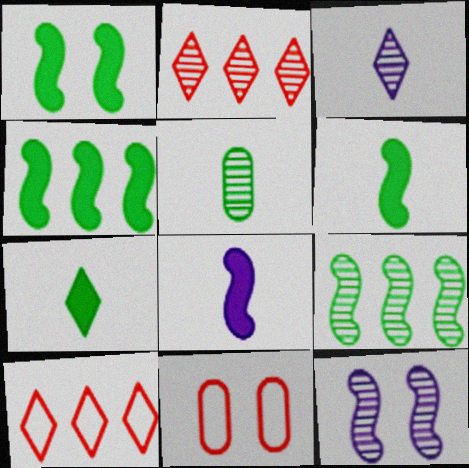[[1, 4, 6], 
[2, 5, 12], 
[3, 4, 11]]